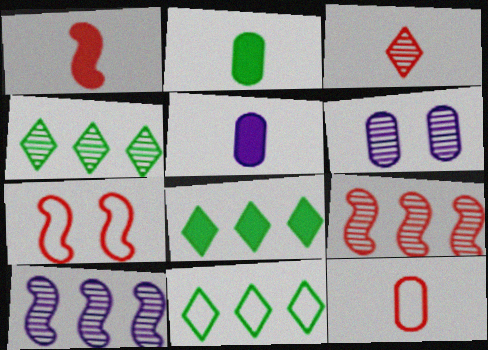[[1, 3, 12], 
[1, 6, 11], 
[1, 7, 9], 
[4, 5, 7], 
[4, 8, 11]]